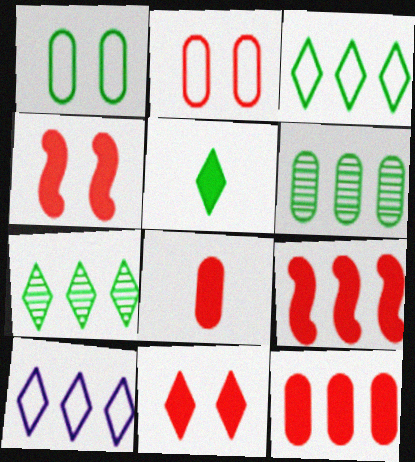[[6, 9, 10], 
[8, 9, 11]]